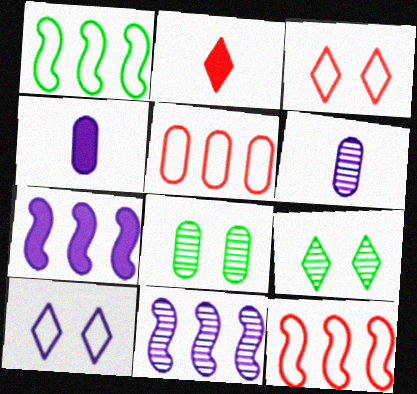[[4, 5, 8], 
[4, 9, 12], 
[4, 10, 11], 
[6, 7, 10]]